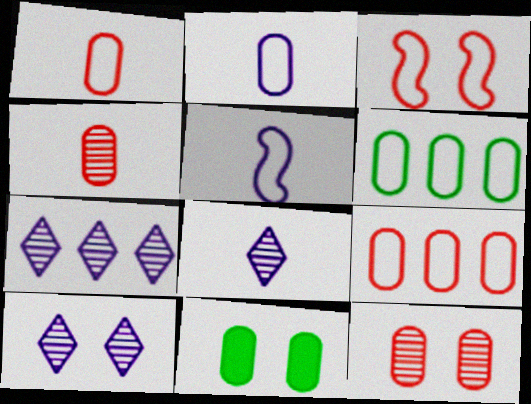[[3, 10, 11], 
[7, 8, 10]]